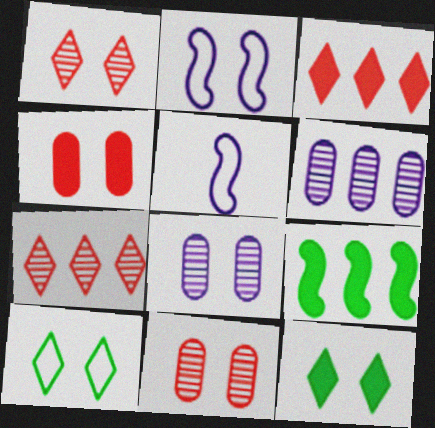[[2, 11, 12]]